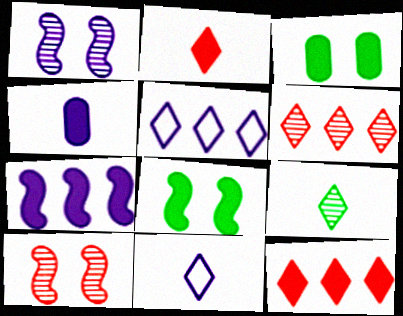[[1, 4, 5], 
[2, 3, 7], 
[2, 9, 11], 
[4, 8, 12]]